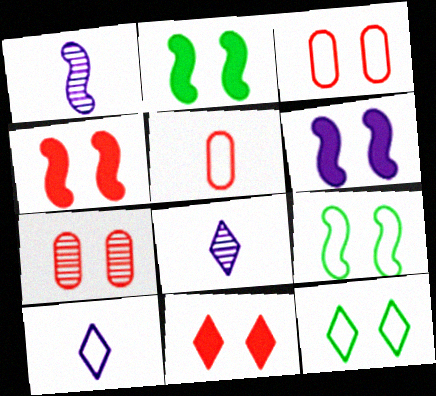[[2, 4, 6], 
[6, 7, 12]]